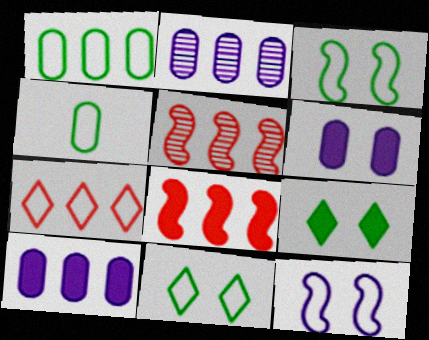[[4, 7, 12]]